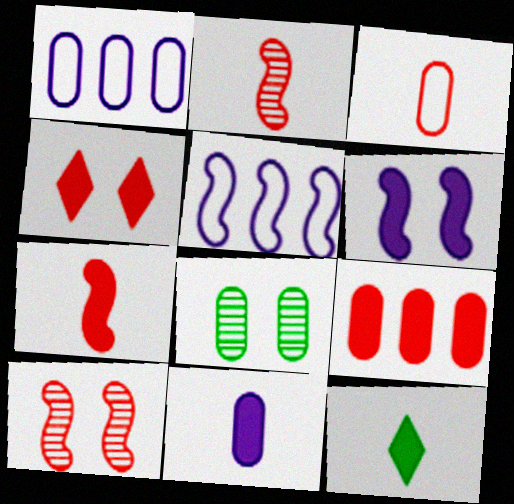[[1, 10, 12], 
[4, 7, 9], 
[6, 9, 12], 
[7, 11, 12]]